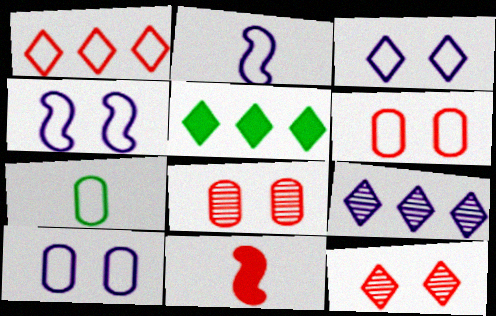[[1, 4, 7], 
[1, 5, 9], 
[1, 8, 11], 
[2, 5, 8], 
[3, 4, 10]]